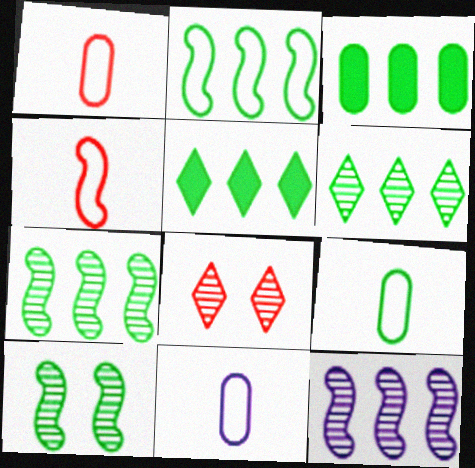[[1, 9, 11], 
[2, 3, 6], 
[5, 9, 10]]